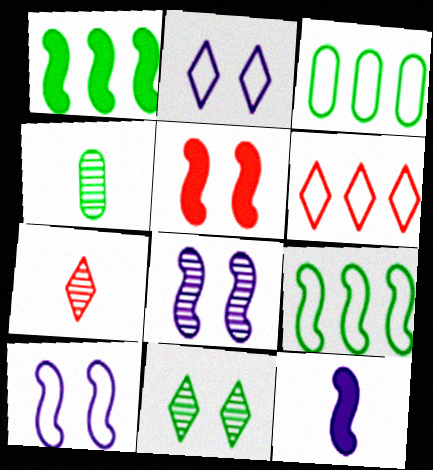[[1, 5, 12]]